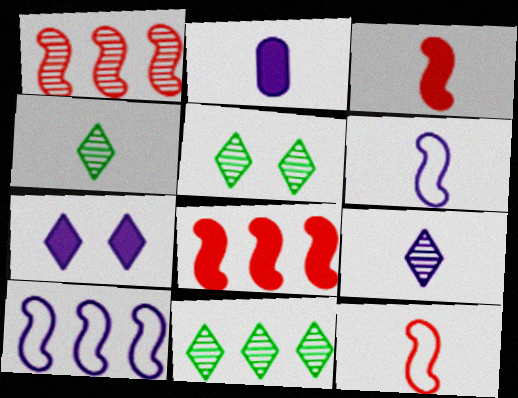[[2, 4, 12], 
[2, 6, 9], 
[4, 5, 11]]